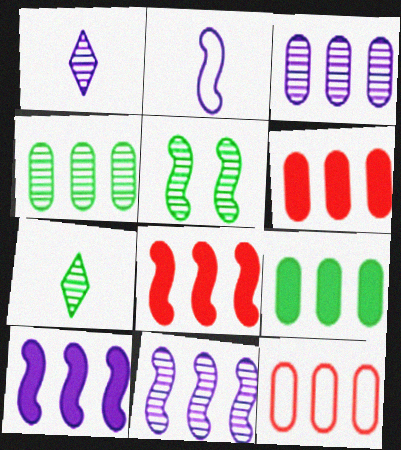[[2, 5, 8], 
[3, 9, 12], 
[4, 5, 7]]